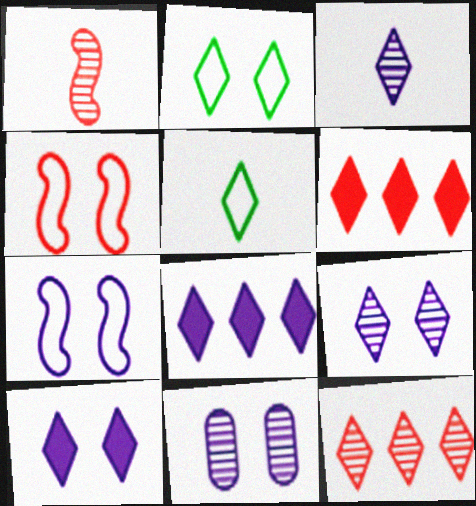[[2, 3, 6], 
[5, 6, 9], 
[5, 10, 12], 
[7, 10, 11]]